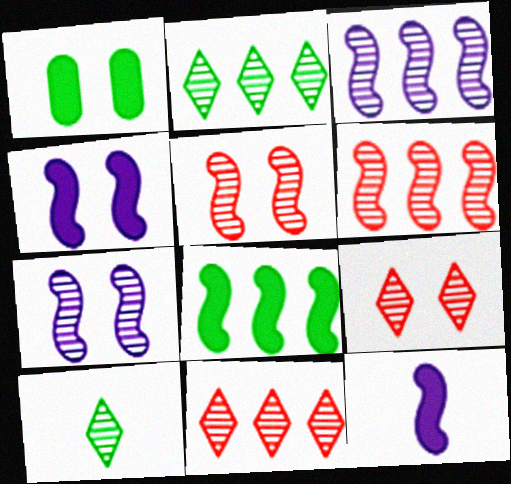[]